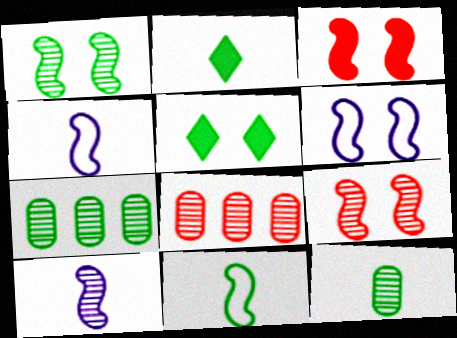[[1, 3, 6], 
[2, 6, 8], 
[2, 11, 12], 
[4, 5, 8], 
[5, 7, 11]]